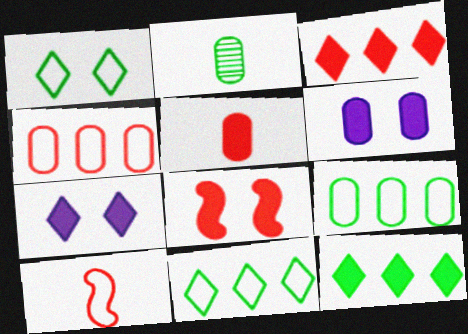[[2, 4, 6], 
[3, 5, 8]]